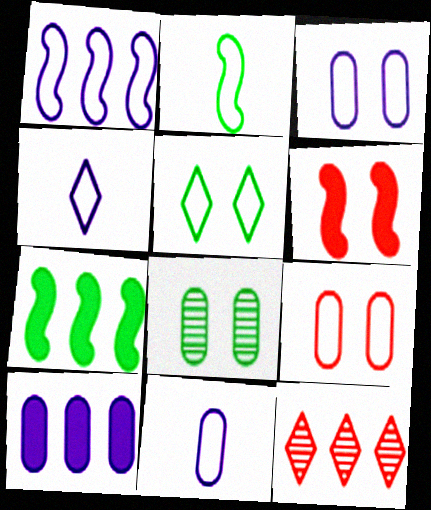[[1, 3, 4]]